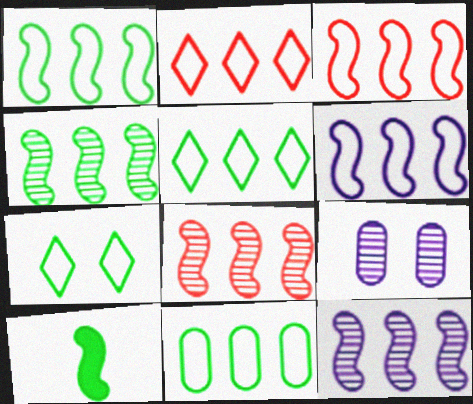[[1, 3, 6], 
[1, 5, 11], 
[2, 6, 11], 
[2, 9, 10], 
[4, 8, 12]]